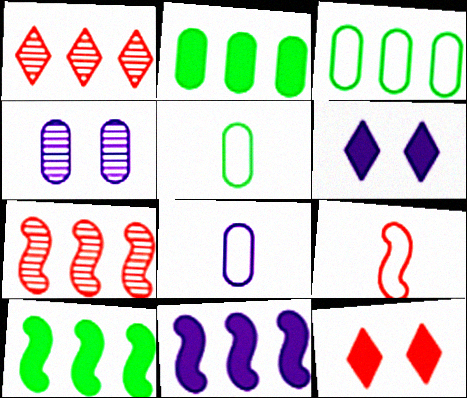[[1, 3, 11], 
[5, 6, 7]]